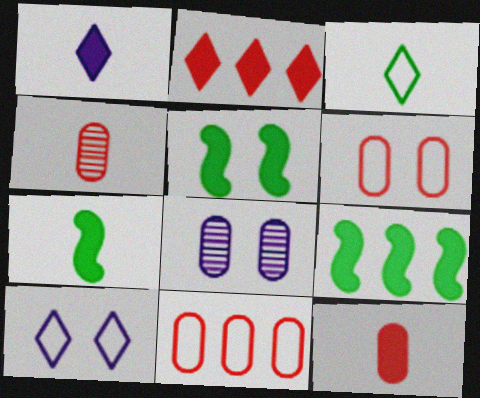[[1, 7, 12], 
[4, 9, 10], 
[5, 7, 9]]